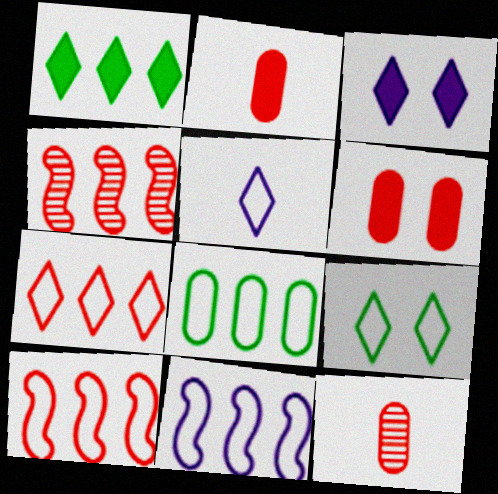[[5, 7, 9], 
[7, 8, 11]]